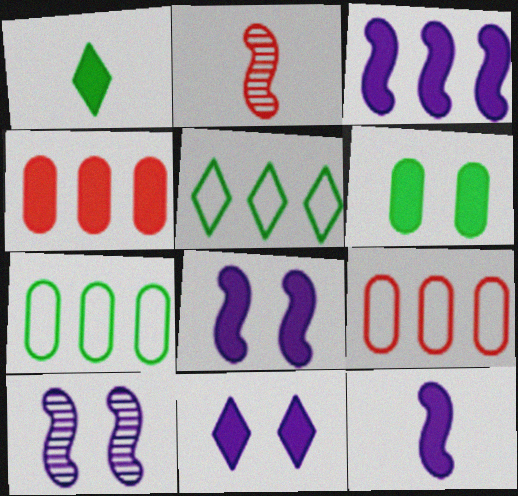[[1, 4, 8], 
[1, 9, 10], 
[2, 7, 11], 
[3, 8, 12]]